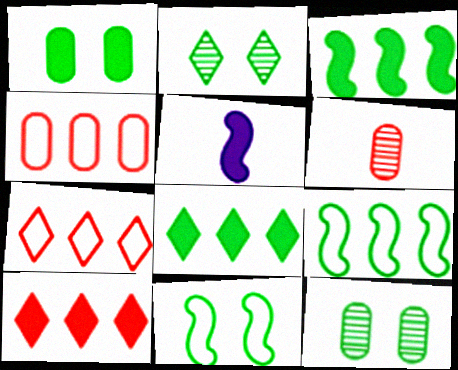[[1, 2, 11], 
[1, 5, 10], 
[2, 4, 5], 
[5, 7, 12]]